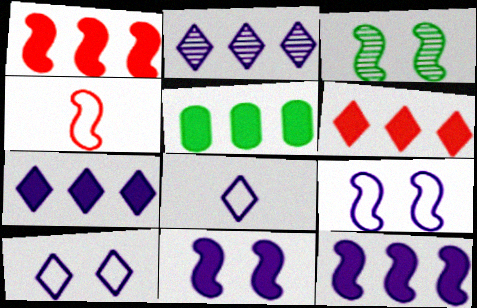[[1, 5, 7], 
[3, 4, 12], 
[5, 6, 12]]